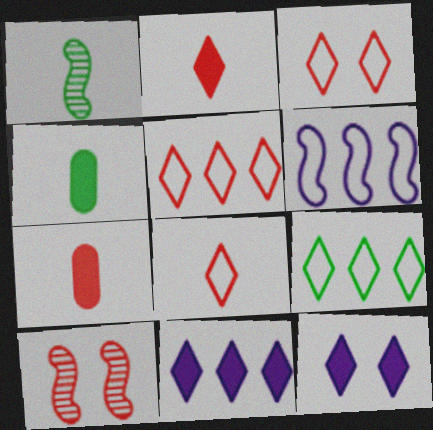[[3, 5, 8], 
[5, 7, 10]]